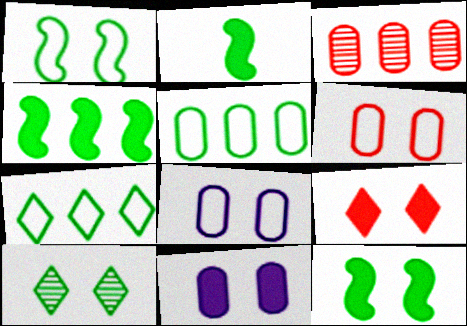[[2, 4, 12], 
[2, 5, 10], 
[9, 11, 12]]